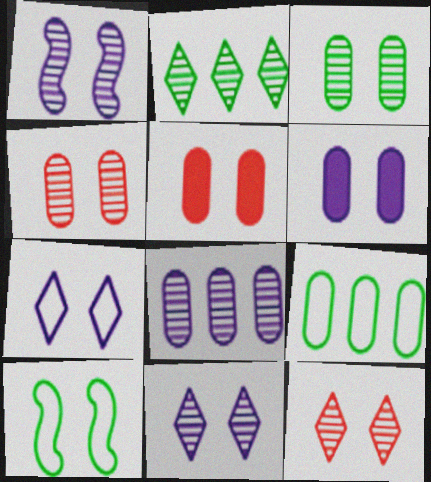[[1, 3, 12], 
[1, 6, 7], 
[5, 10, 11], 
[6, 10, 12]]